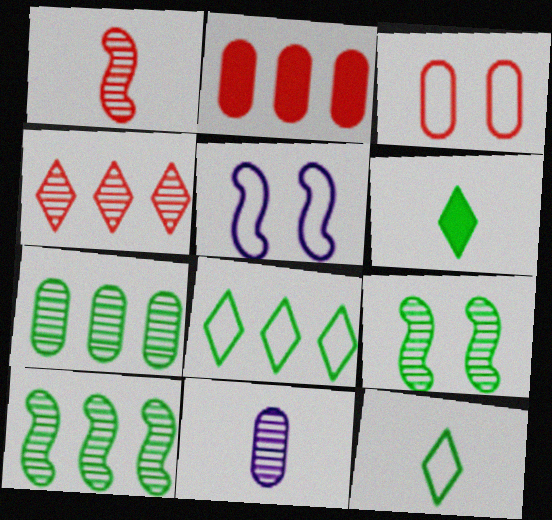[[4, 9, 11]]